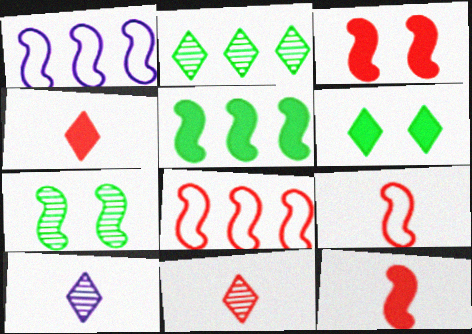[[1, 7, 12]]